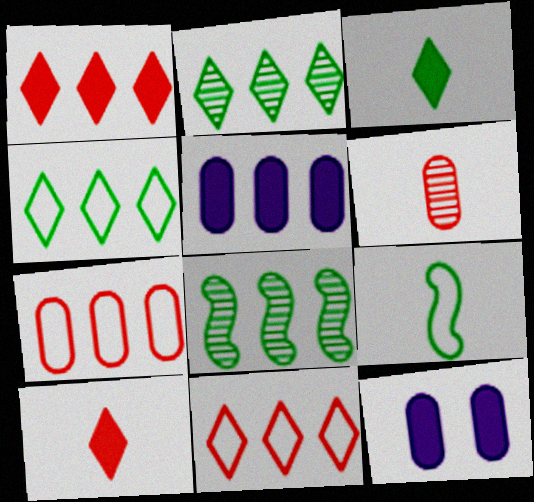[[5, 8, 11]]